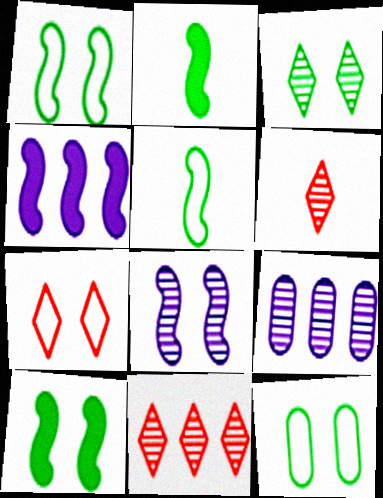[[2, 7, 9], 
[3, 10, 12], 
[4, 6, 12]]